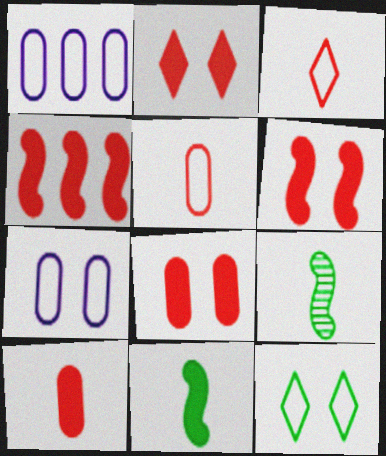[[1, 2, 9], 
[2, 4, 10], 
[2, 6, 8]]